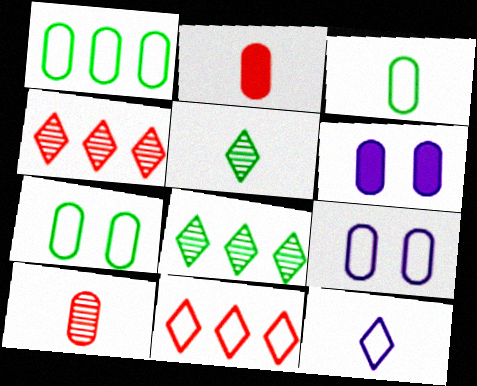[[1, 3, 7], 
[1, 6, 10]]